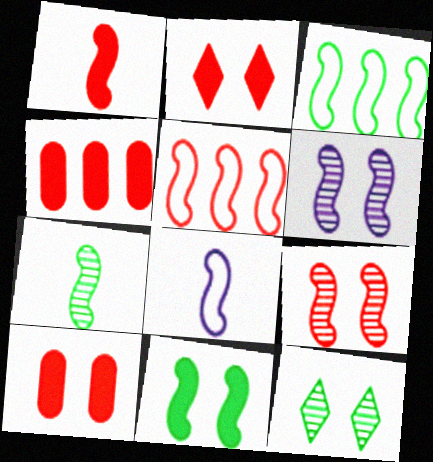[[1, 2, 4], 
[1, 3, 6], 
[1, 5, 9], 
[1, 7, 8], 
[3, 7, 11], 
[4, 8, 12]]